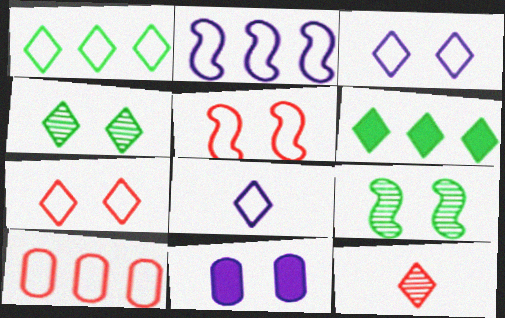[[1, 2, 10], 
[1, 7, 8], 
[3, 6, 12], 
[4, 5, 11], 
[7, 9, 11]]